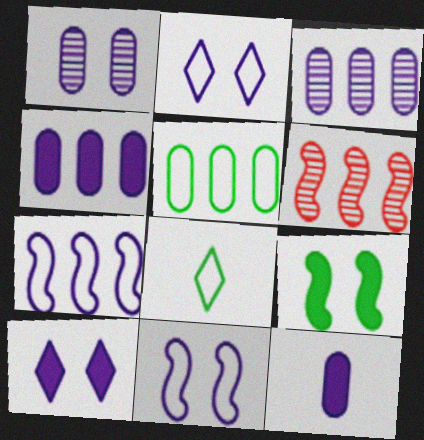[[1, 10, 11]]